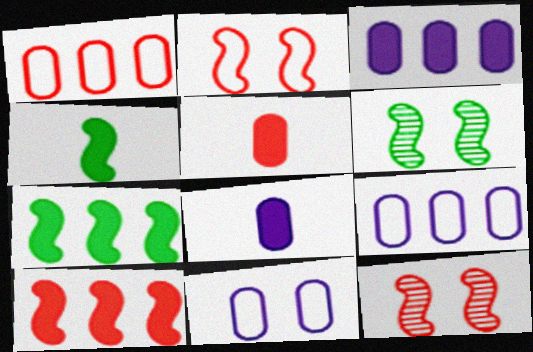[]